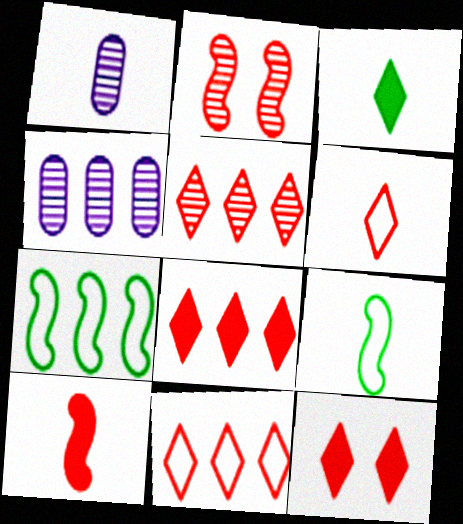[[1, 7, 12], 
[4, 7, 8], 
[4, 9, 12], 
[5, 6, 12], 
[5, 8, 11]]